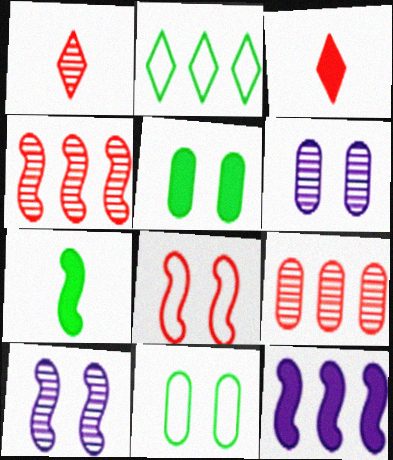[[1, 11, 12], 
[2, 9, 12], 
[3, 5, 12], 
[3, 8, 9]]